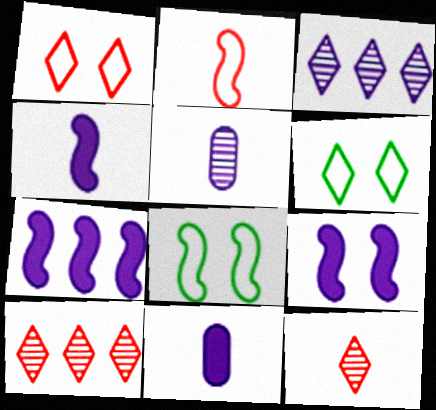[[4, 7, 9], 
[8, 10, 11]]